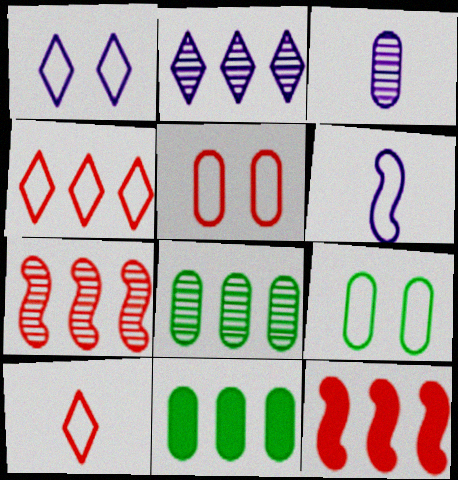[[2, 7, 8], 
[3, 5, 11], 
[4, 6, 9]]